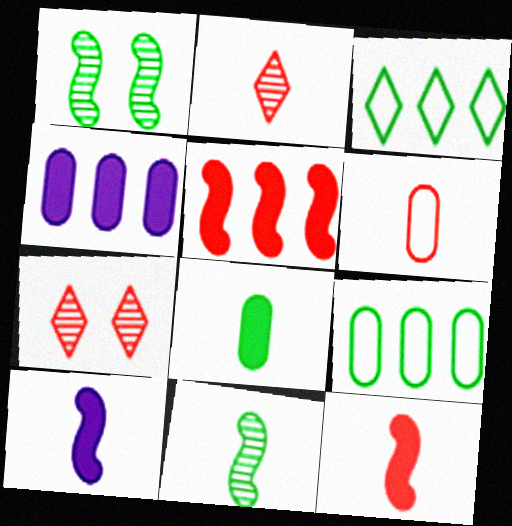[[1, 3, 8], 
[2, 6, 12], 
[5, 6, 7], 
[7, 9, 10]]